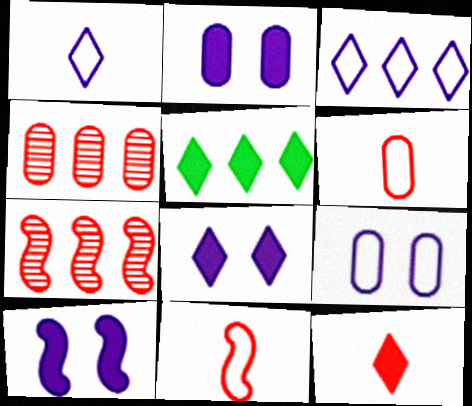[[2, 8, 10], 
[5, 8, 12]]